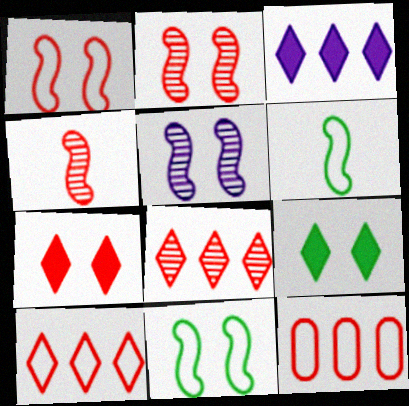[[4, 7, 12]]